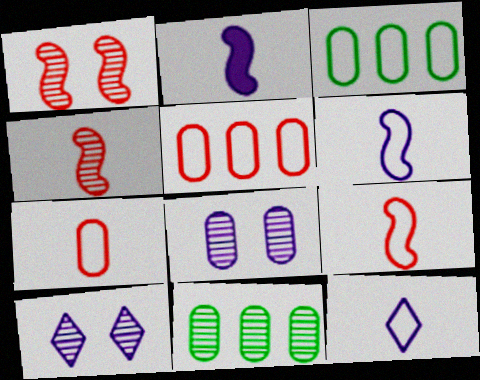[[4, 10, 11]]